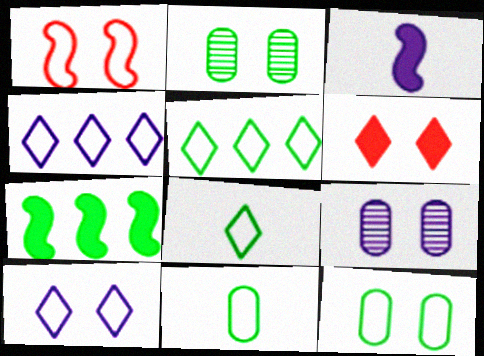[[1, 4, 11], 
[1, 10, 12], 
[2, 7, 8], 
[3, 4, 9]]